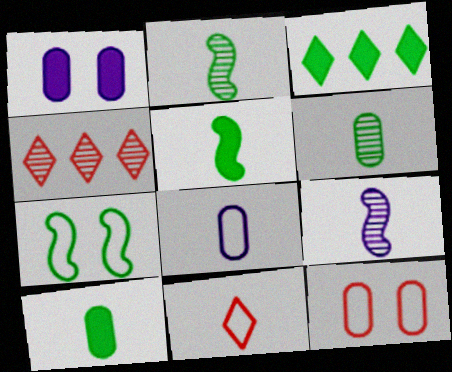[[3, 6, 7], 
[3, 9, 12], 
[9, 10, 11]]